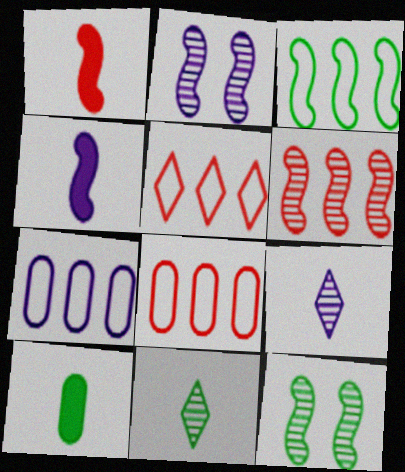[[1, 2, 3], 
[2, 5, 10], 
[3, 5, 7]]